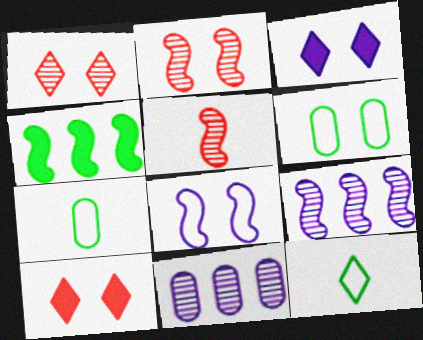[[2, 3, 6], 
[4, 5, 8], 
[7, 9, 10]]